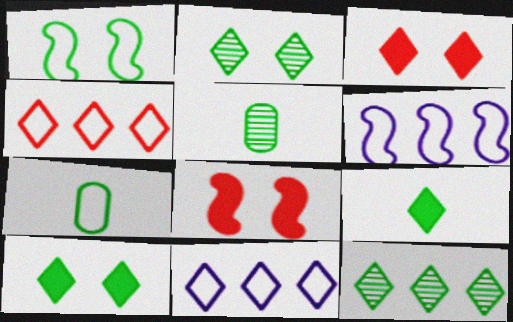[[3, 5, 6], 
[5, 8, 11]]